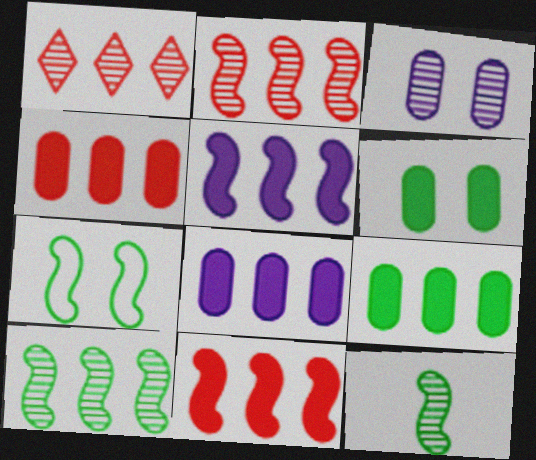[[1, 3, 12], 
[4, 8, 9]]